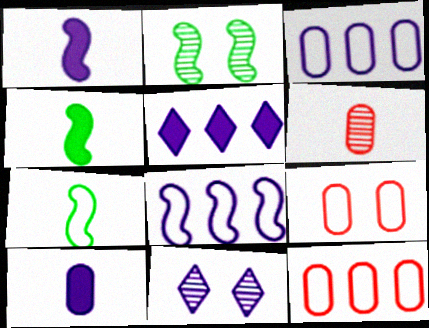[[1, 3, 11], 
[4, 11, 12], 
[8, 10, 11]]